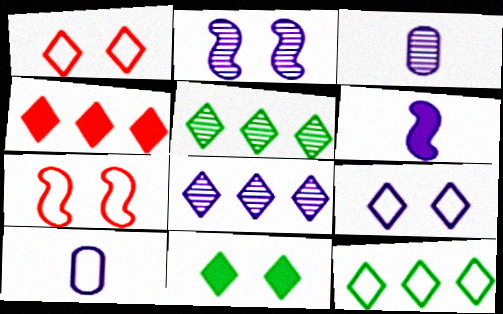[[2, 3, 8], 
[4, 8, 12], 
[7, 10, 12]]